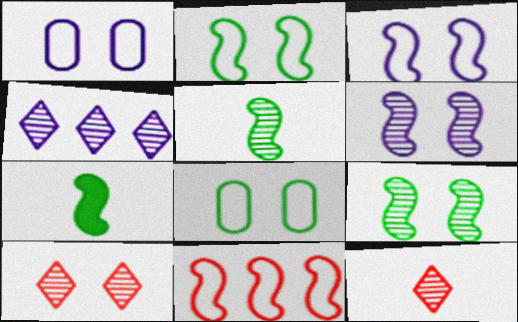[[6, 7, 11]]